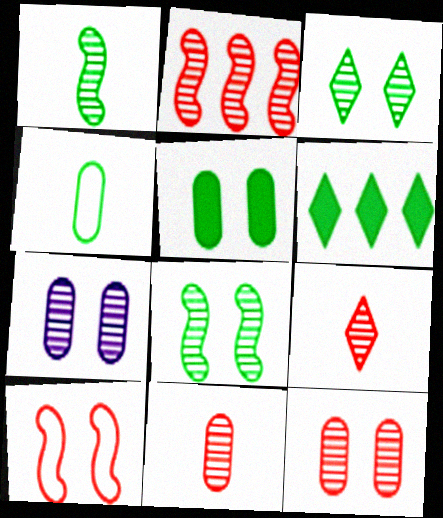[[2, 9, 12], 
[4, 6, 8]]